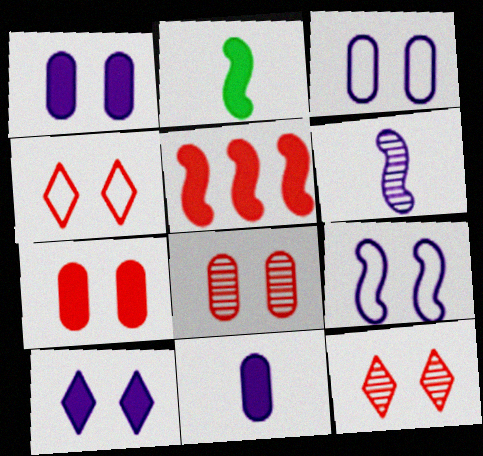[]